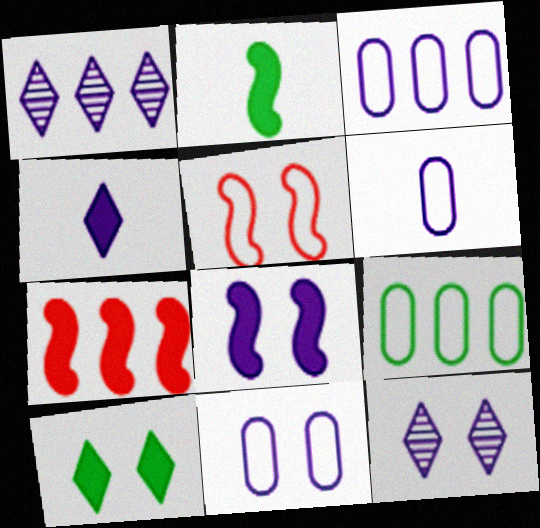[[1, 6, 8], 
[1, 7, 9], 
[2, 7, 8], 
[3, 6, 11], 
[8, 11, 12]]